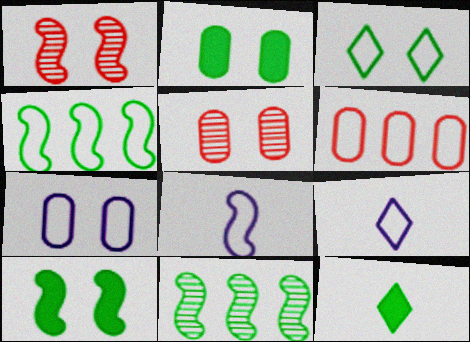[[2, 5, 7], 
[3, 6, 8]]